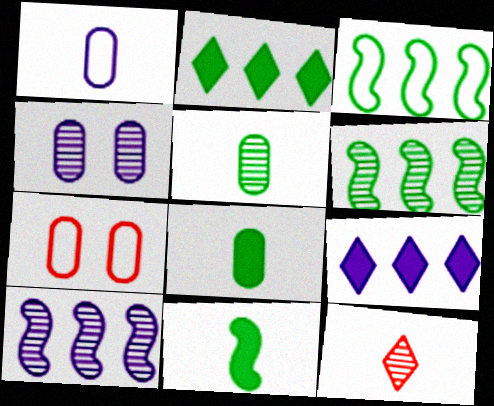[[1, 11, 12], 
[4, 6, 12]]